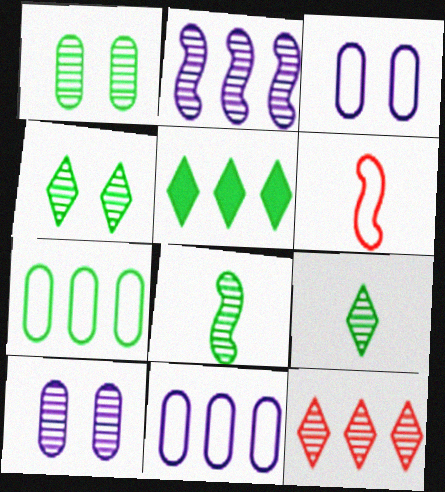[[5, 6, 10], 
[8, 10, 12]]